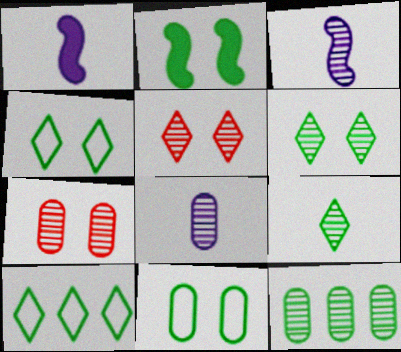[[1, 7, 10], 
[2, 6, 11], 
[3, 5, 12], 
[7, 8, 12]]